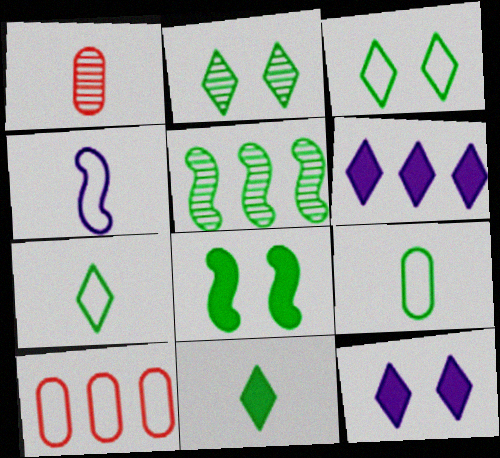[[1, 4, 11], 
[3, 4, 10], 
[5, 6, 10]]